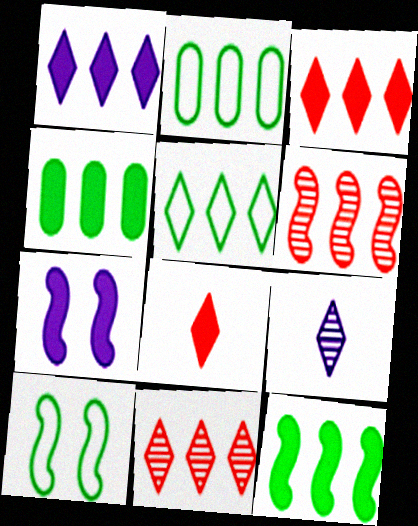[[1, 2, 6], 
[1, 5, 11], 
[4, 7, 8]]